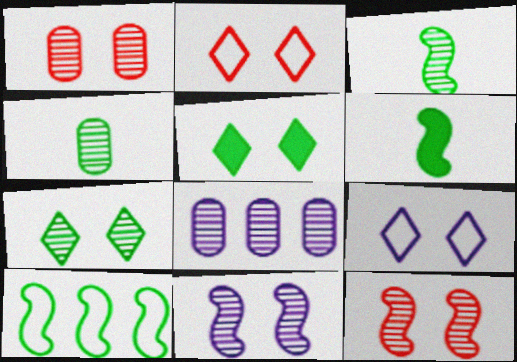[[1, 4, 8], 
[1, 7, 11], 
[2, 6, 8], 
[4, 5, 10]]